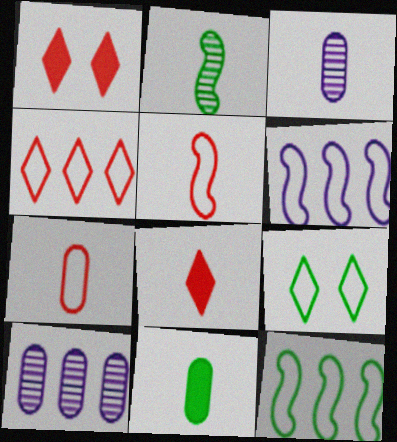[[1, 3, 12], 
[3, 7, 11], 
[6, 7, 9]]